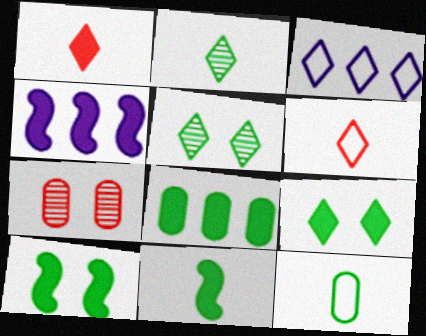[[1, 3, 5], 
[2, 11, 12], 
[3, 7, 11], 
[8, 9, 11]]